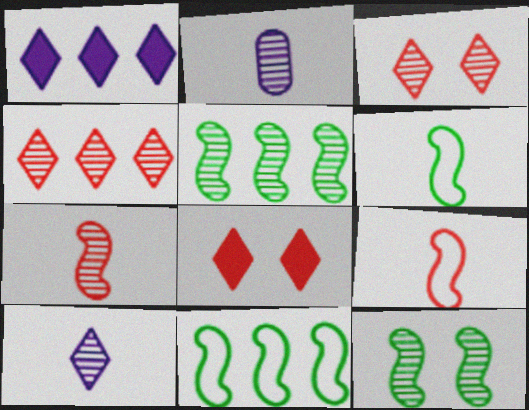[[2, 3, 5], 
[2, 4, 12], 
[2, 8, 11]]